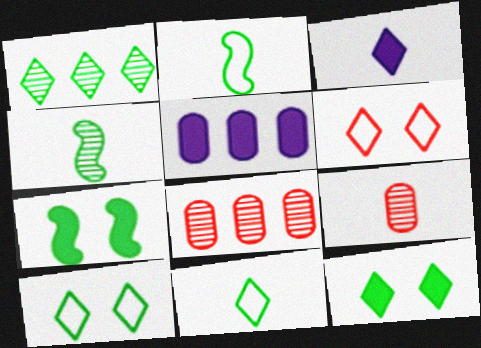[[1, 3, 6], 
[1, 11, 12], 
[2, 3, 9], 
[4, 5, 6]]